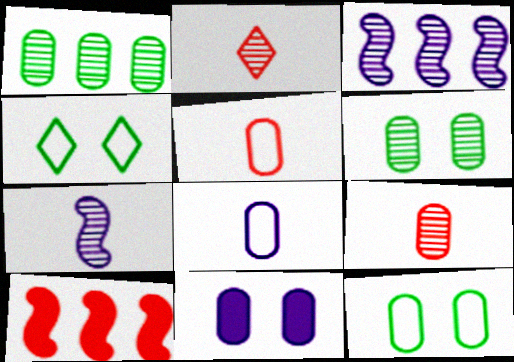[[1, 5, 11], 
[2, 3, 6]]